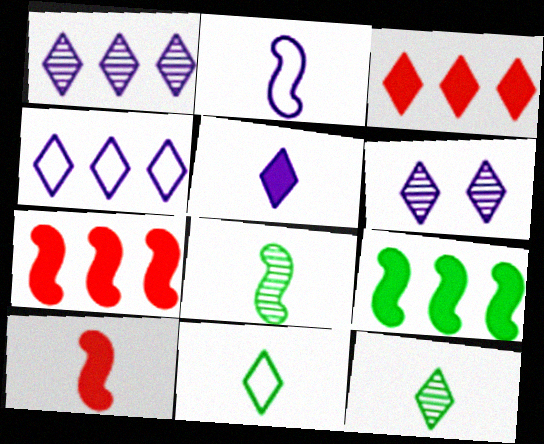[[2, 8, 10], 
[3, 6, 11], 
[4, 5, 6]]